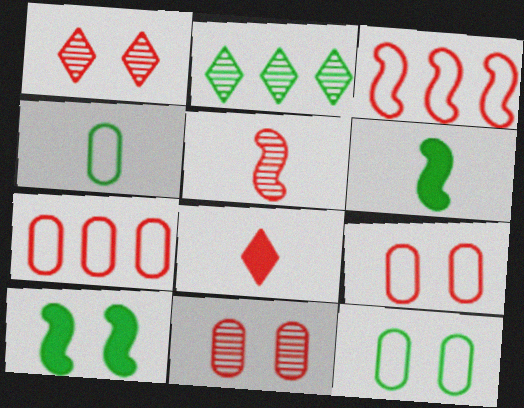[[2, 4, 10], 
[2, 6, 12], 
[3, 8, 11]]